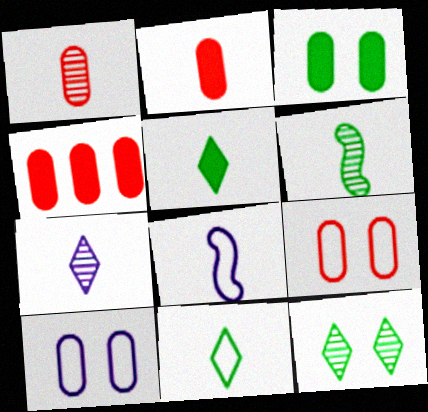[[1, 4, 9], 
[1, 5, 8], 
[1, 6, 7], 
[4, 8, 12]]